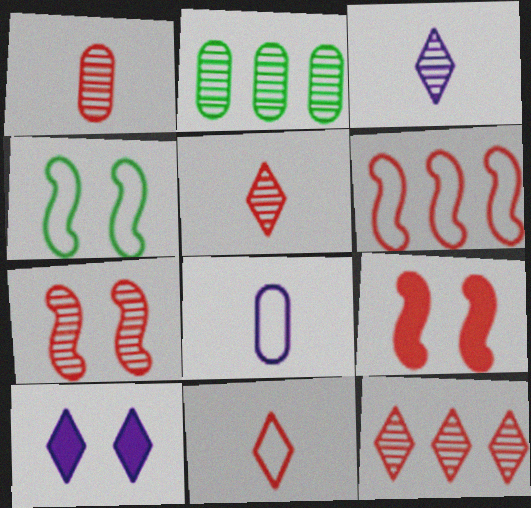[[1, 7, 12], 
[2, 3, 7]]